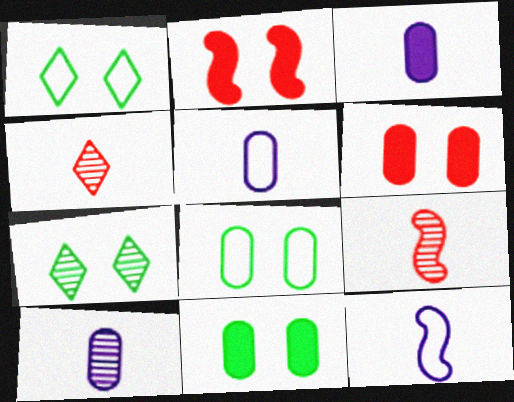[[3, 5, 10]]